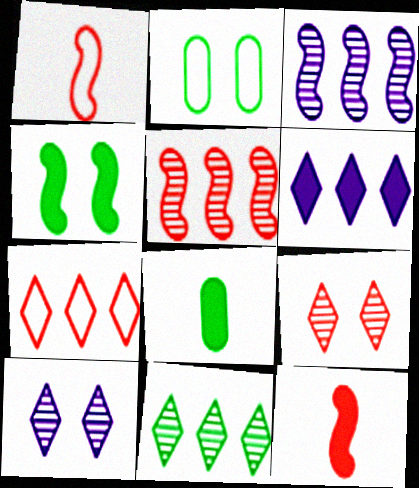[[1, 3, 4], 
[6, 7, 11]]